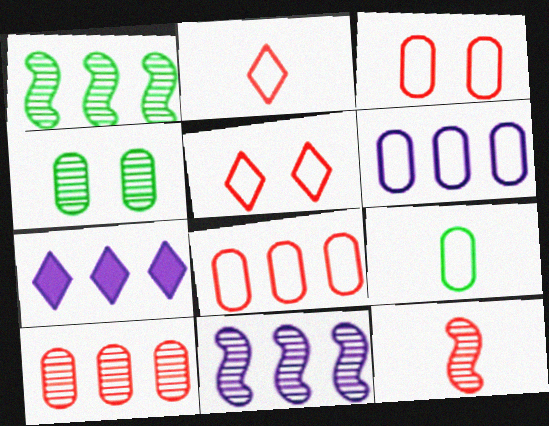[[1, 7, 8], 
[3, 6, 9], 
[6, 7, 11]]